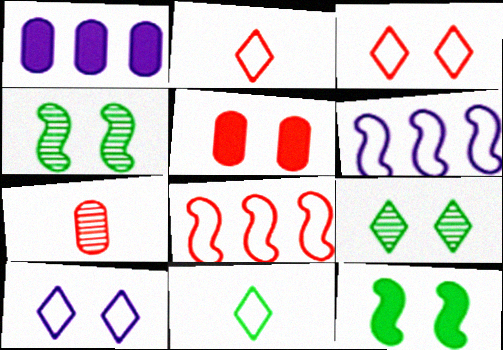[[1, 2, 4], 
[4, 5, 10]]